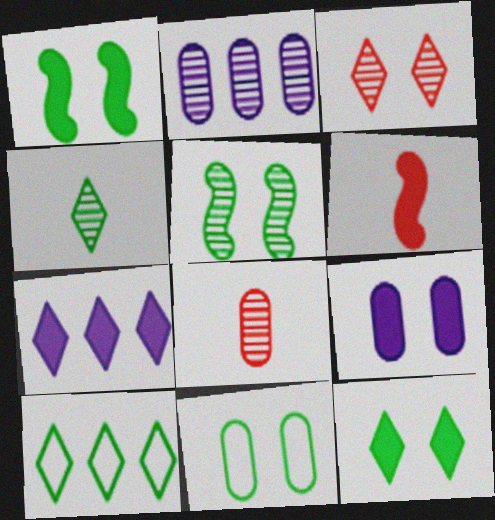[[4, 10, 12], 
[5, 11, 12]]